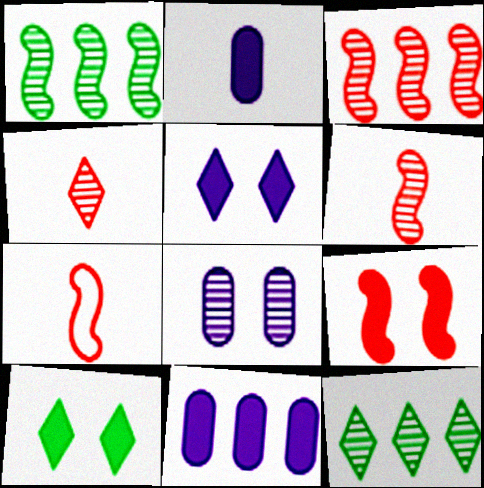[[1, 4, 8], 
[3, 7, 9], 
[6, 8, 12]]